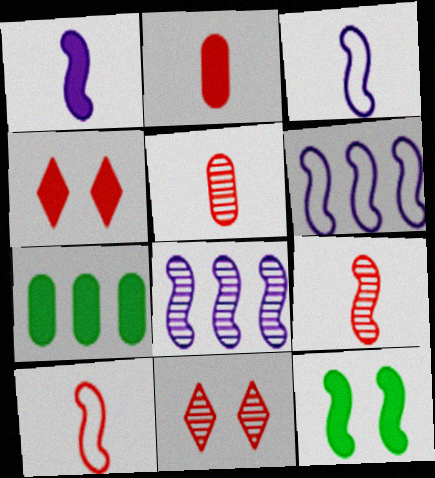[[1, 4, 7], 
[3, 7, 11], 
[6, 9, 12], 
[8, 10, 12]]